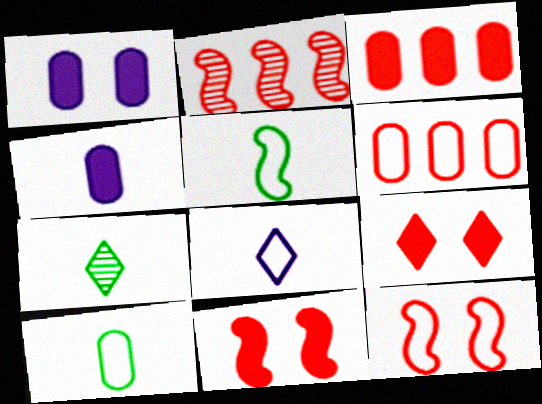[]